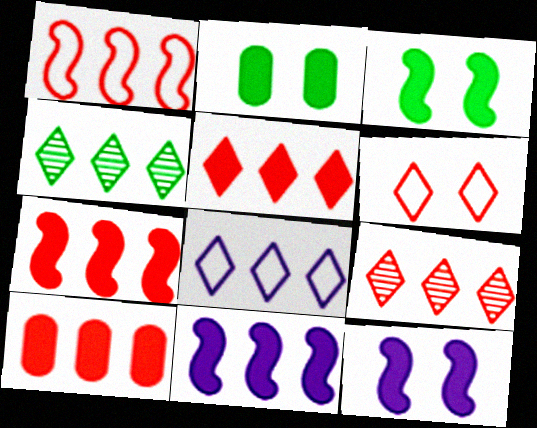[[1, 9, 10], 
[4, 5, 8], 
[5, 7, 10]]